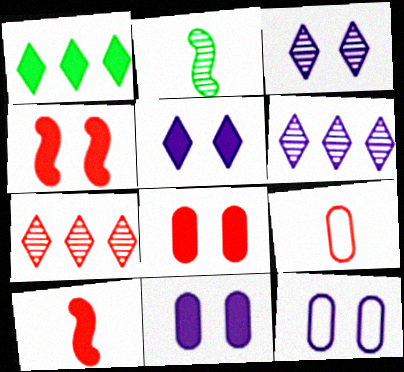[[1, 10, 11], 
[4, 7, 9]]